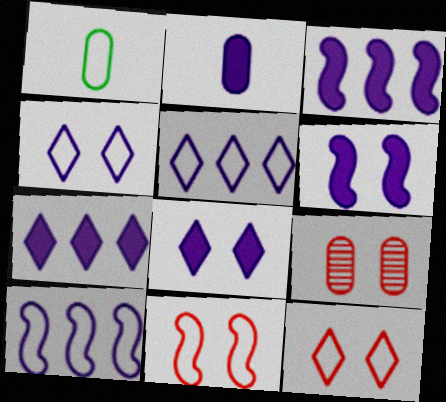[[1, 5, 11], 
[1, 10, 12], 
[2, 3, 8], 
[2, 6, 7]]